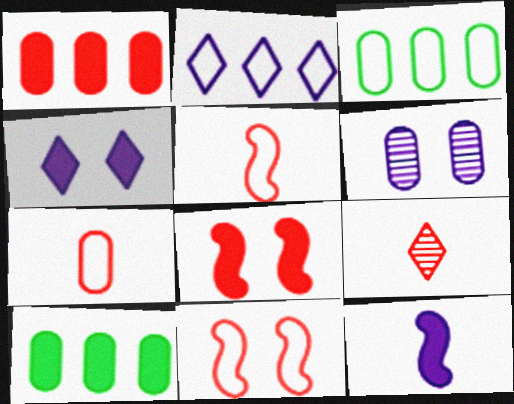[[1, 9, 11], 
[2, 6, 12], 
[6, 7, 10]]